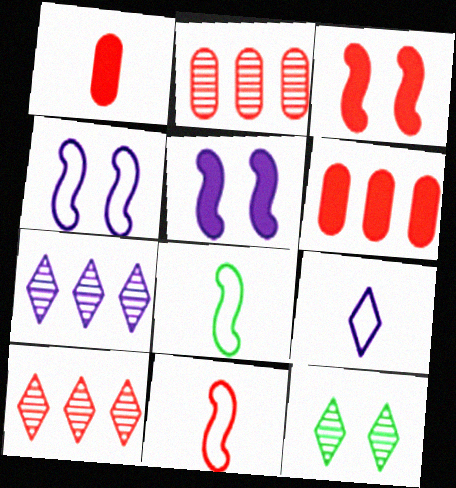[]